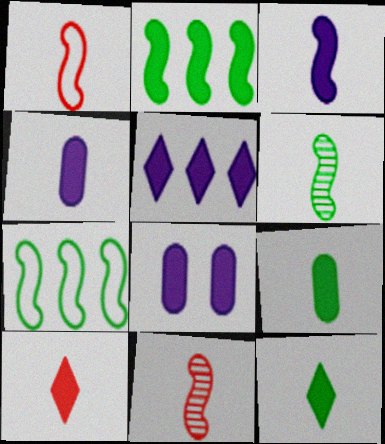[[1, 3, 6], 
[2, 8, 10], 
[3, 5, 8], 
[3, 9, 10]]